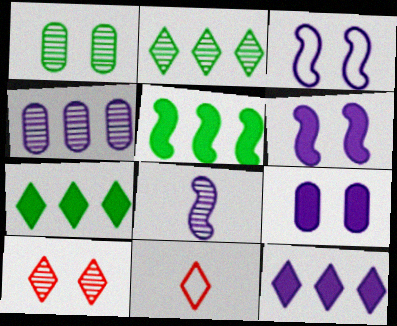[]